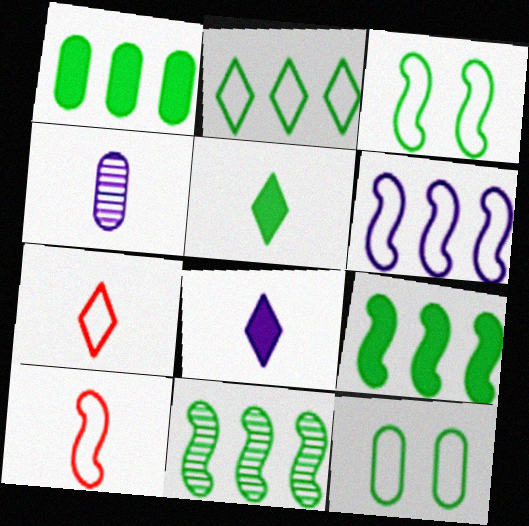[[1, 2, 11], 
[3, 6, 10], 
[4, 5, 10], 
[5, 11, 12], 
[6, 7, 12]]